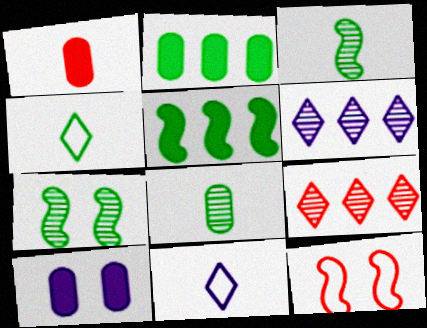[[1, 2, 10], 
[1, 3, 11], 
[1, 9, 12], 
[2, 4, 7]]